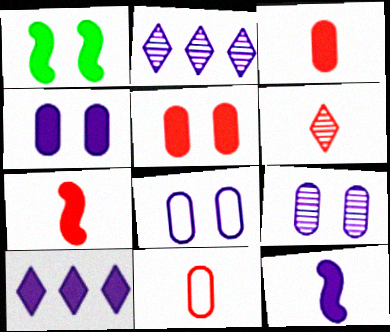[[1, 2, 11], 
[1, 3, 10], 
[2, 8, 12], 
[4, 8, 9], 
[4, 10, 12], 
[6, 7, 11]]